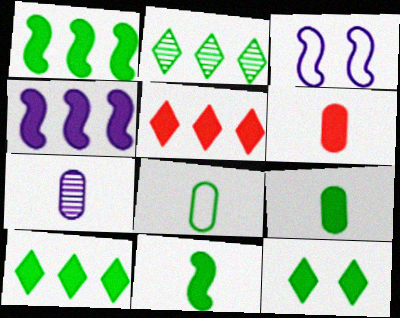[[1, 9, 12], 
[2, 3, 6], 
[4, 6, 12], 
[6, 7, 8]]